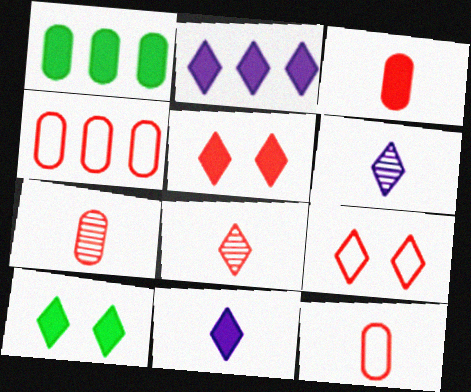[[3, 7, 12]]